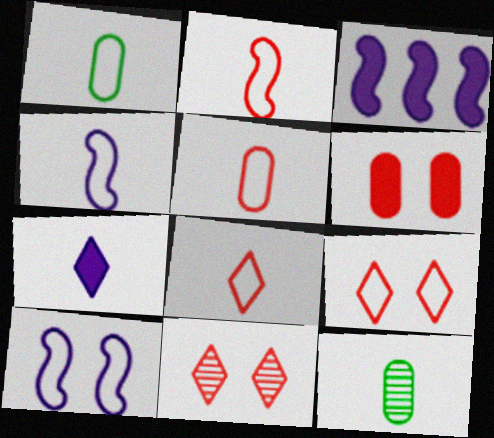[[1, 3, 11], 
[1, 4, 8], 
[2, 5, 8], 
[2, 7, 12], 
[3, 9, 12]]